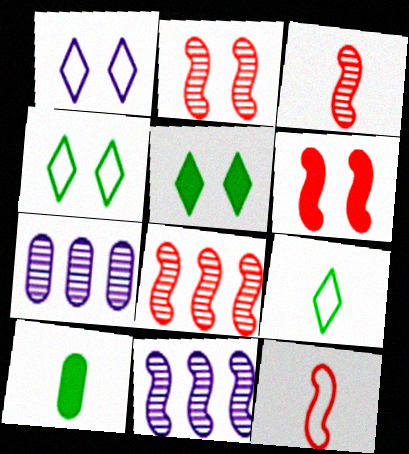[[1, 8, 10], 
[2, 3, 8], 
[5, 7, 12], 
[6, 7, 9], 
[6, 8, 12]]